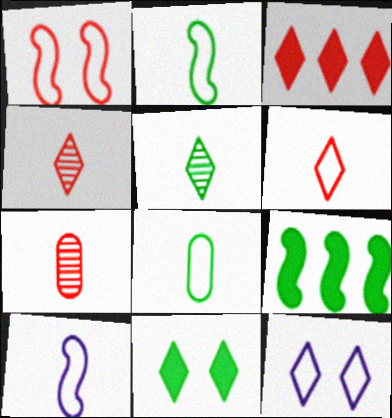[[1, 3, 7], 
[3, 5, 12], 
[6, 8, 10], 
[7, 9, 12]]